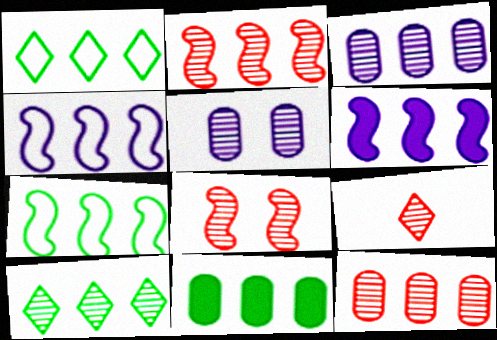[[1, 6, 12], 
[2, 3, 10], 
[2, 6, 7], 
[7, 10, 11], 
[8, 9, 12]]